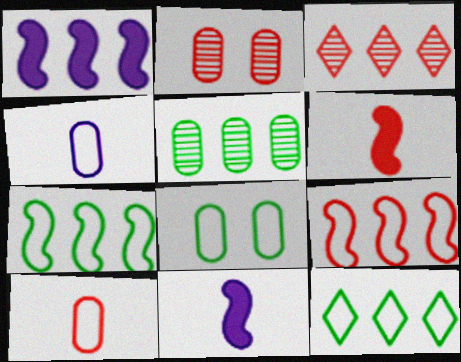[[2, 11, 12], 
[3, 8, 11]]